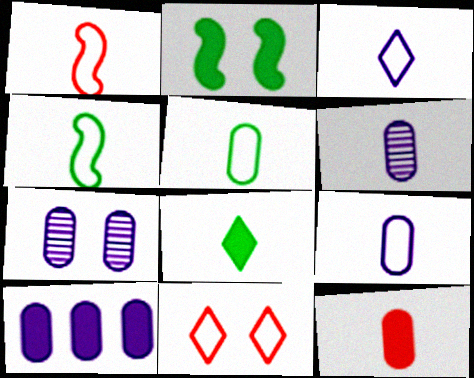[[1, 3, 5], 
[1, 6, 8], 
[2, 7, 11], 
[5, 6, 12], 
[7, 9, 10]]